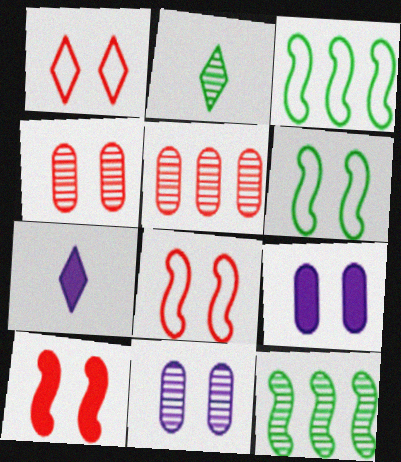[[1, 4, 10], 
[3, 4, 7], 
[5, 6, 7]]